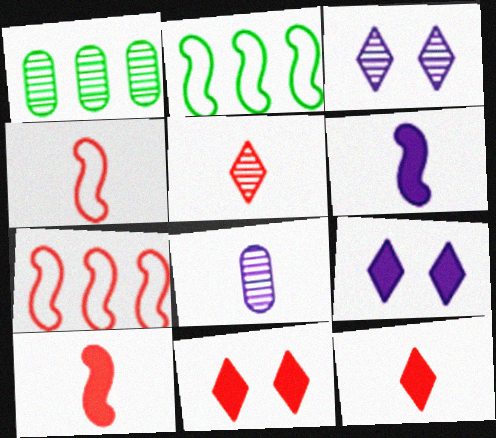[[1, 4, 9], 
[2, 8, 11]]